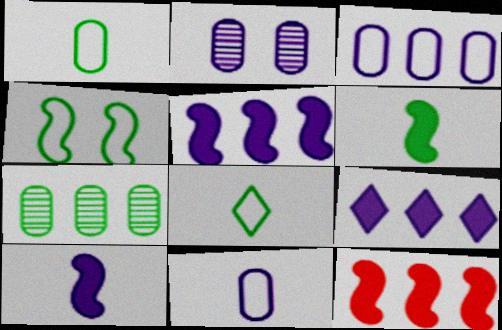[[2, 8, 12]]